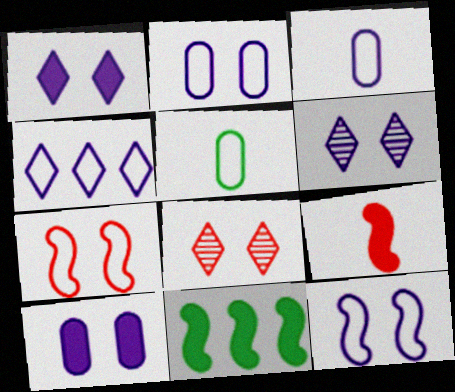[[3, 4, 12], 
[3, 8, 11], 
[4, 5, 7], 
[6, 10, 12]]